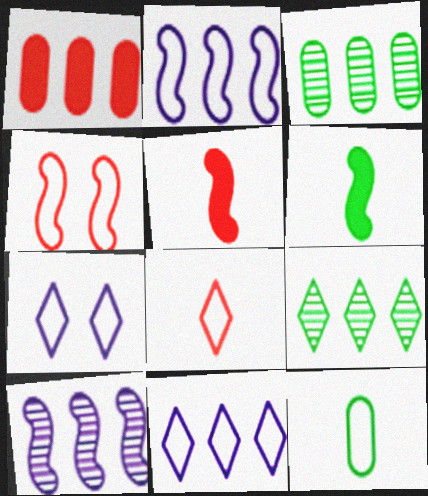[[1, 2, 9], 
[3, 5, 7], 
[4, 6, 10], 
[4, 11, 12]]